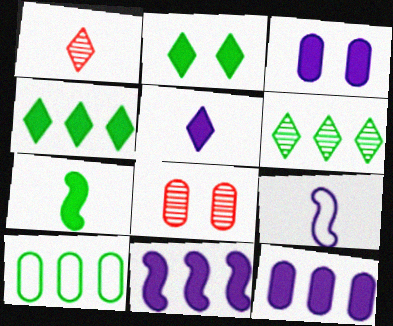[[3, 5, 11], 
[4, 8, 9]]